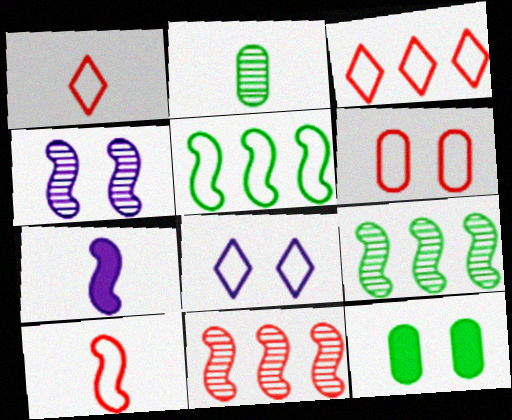[[1, 2, 7], 
[3, 6, 10]]